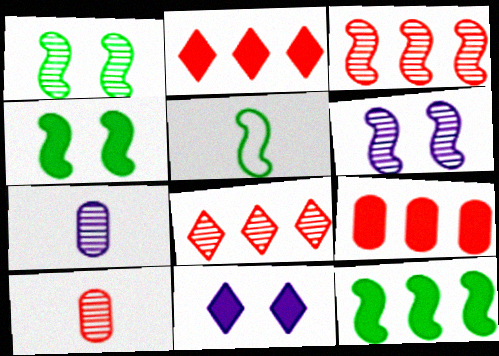[[1, 5, 12], 
[1, 7, 8]]